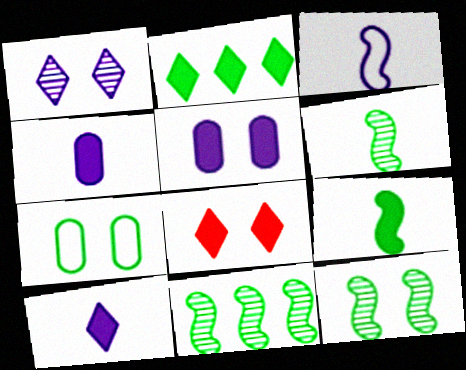[[2, 6, 7], 
[2, 8, 10], 
[6, 11, 12]]